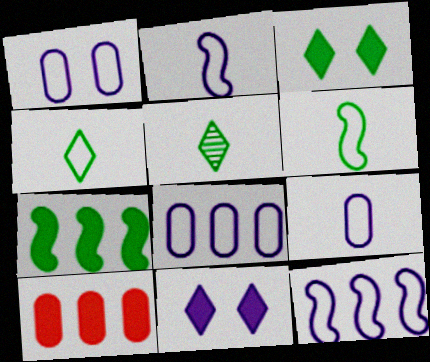[[1, 8, 9]]